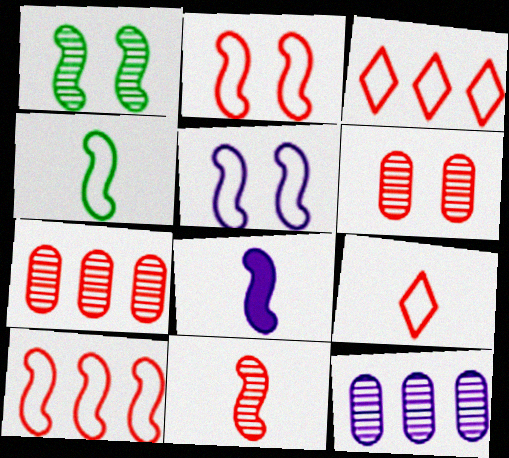[[1, 8, 10], 
[4, 5, 10], 
[4, 8, 11]]